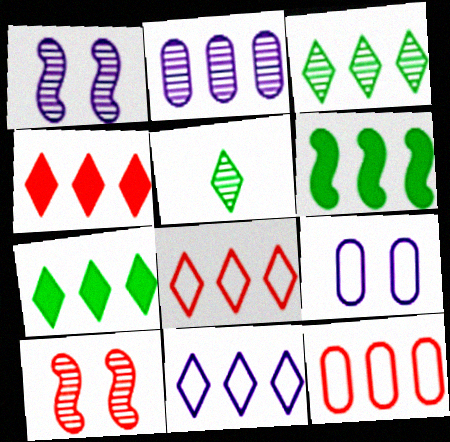[[2, 5, 10], 
[2, 6, 8], 
[3, 4, 11]]